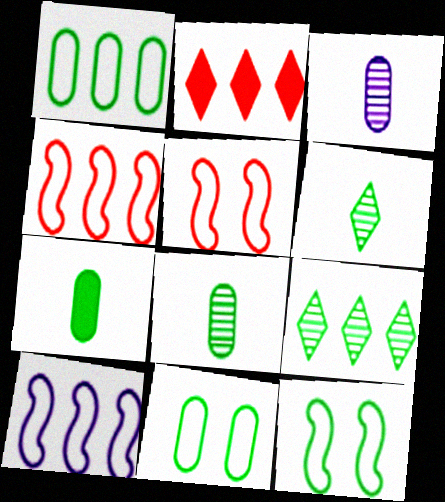[[2, 3, 12], 
[7, 9, 12]]